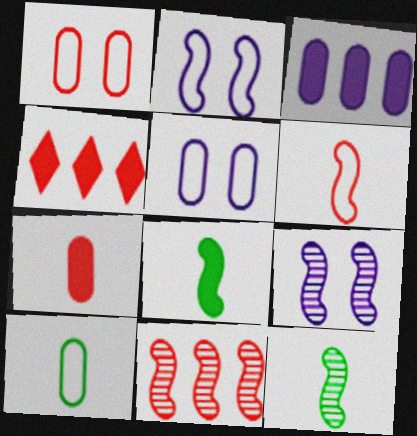[[2, 8, 11], 
[4, 5, 12], 
[4, 9, 10], 
[9, 11, 12]]